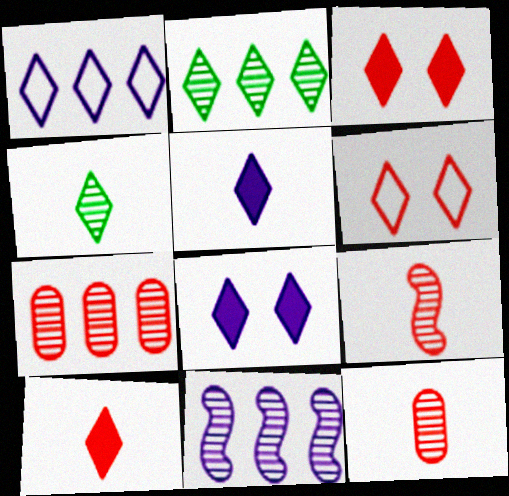[[1, 3, 4], 
[2, 5, 6], 
[2, 7, 11]]